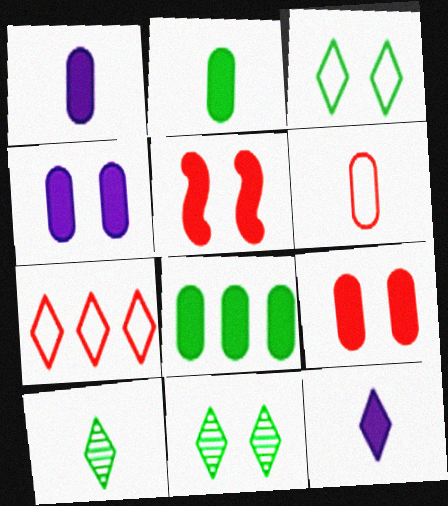[[1, 8, 9], 
[5, 8, 12], 
[7, 11, 12]]